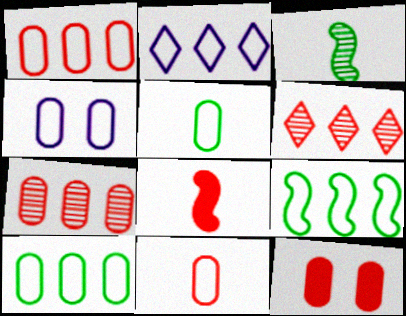[[1, 2, 9], 
[1, 4, 5], 
[2, 3, 12], 
[4, 10, 11], 
[7, 11, 12]]